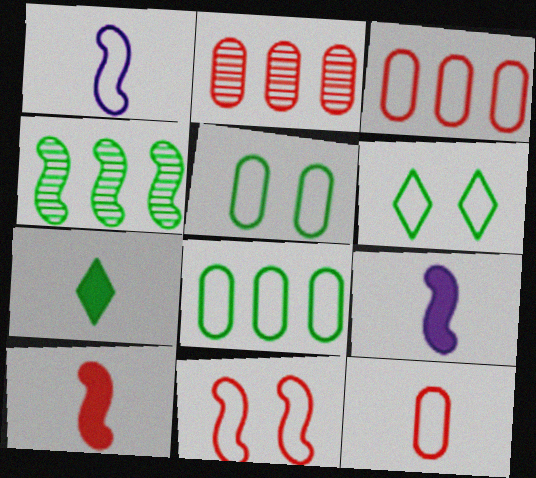[[1, 3, 6], 
[2, 6, 9], 
[4, 5, 7], 
[4, 9, 11]]